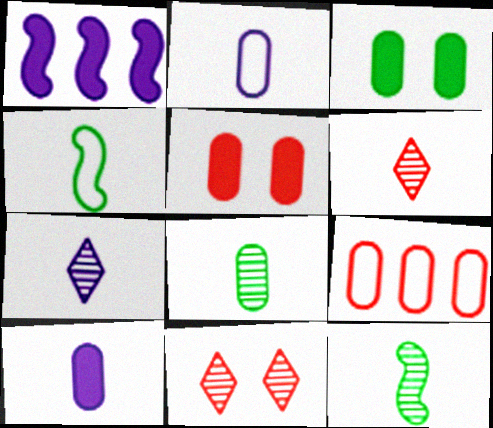[[4, 6, 10]]